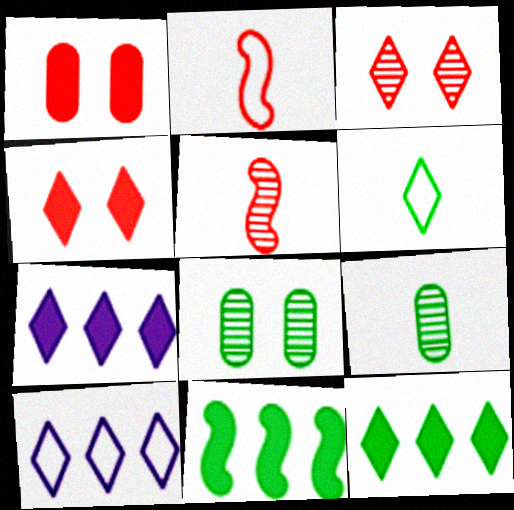[[2, 7, 8], 
[3, 6, 7], 
[6, 8, 11]]